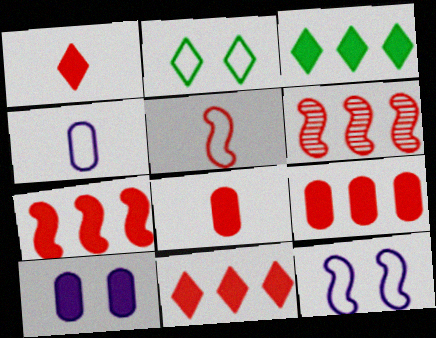[[7, 9, 11]]